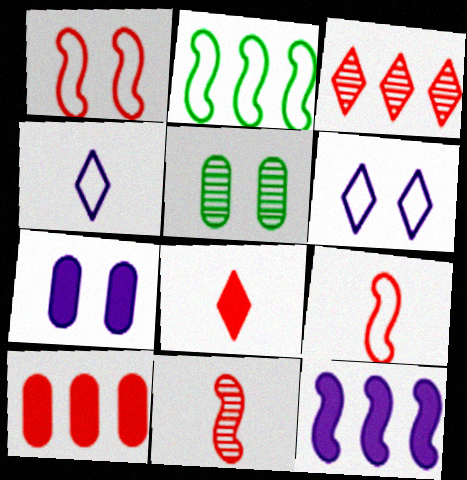[]